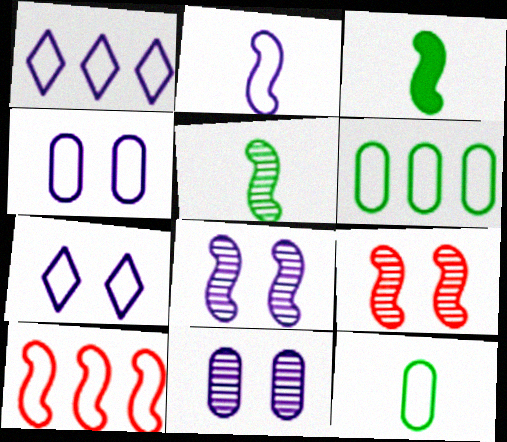[[1, 2, 4], 
[1, 6, 10], 
[3, 8, 10], 
[7, 10, 12]]